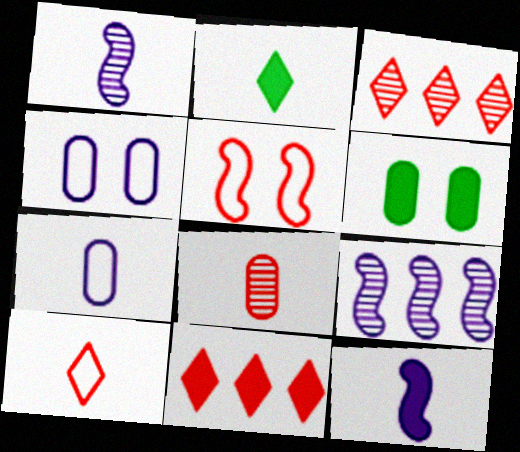[[5, 8, 11], 
[6, 9, 10], 
[6, 11, 12]]